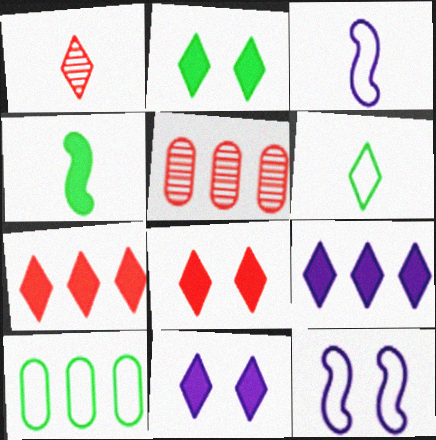[[2, 3, 5], 
[2, 8, 11]]